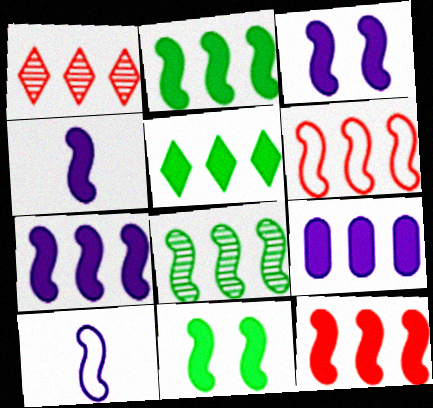[[2, 7, 12], 
[3, 4, 7], 
[4, 11, 12], 
[5, 9, 12], 
[6, 7, 8]]